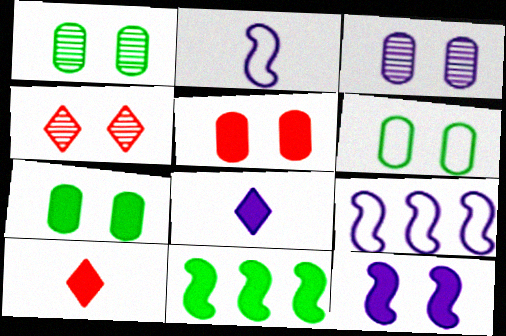[[1, 6, 7], 
[1, 9, 10], 
[3, 5, 6], 
[3, 8, 9], 
[4, 6, 12], 
[5, 8, 11]]